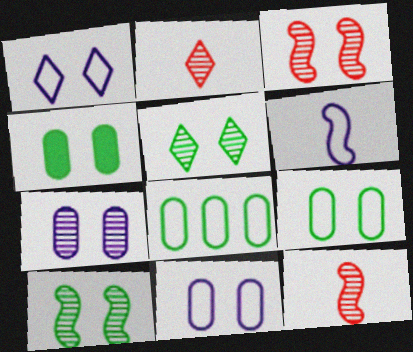[[1, 3, 4], 
[3, 5, 7]]